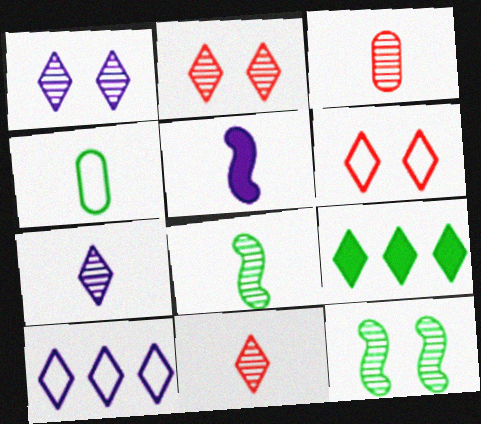[[3, 7, 8], 
[4, 5, 11], 
[4, 9, 12], 
[6, 7, 9]]